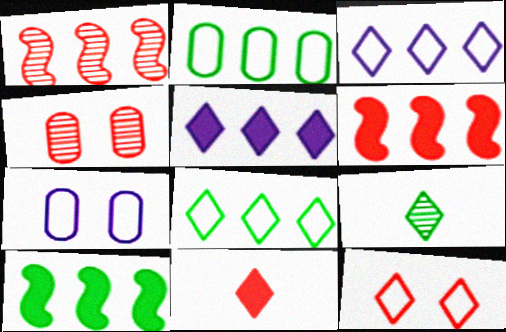[[1, 2, 5], 
[5, 9, 12], 
[6, 7, 9]]